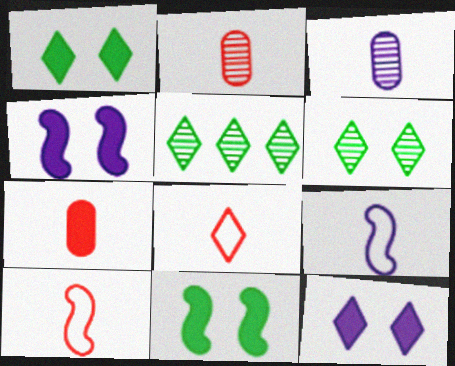[[5, 8, 12]]